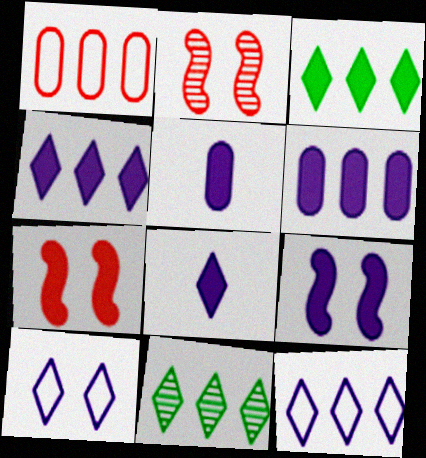[[3, 5, 7], 
[4, 5, 9], 
[6, 8, 9]]